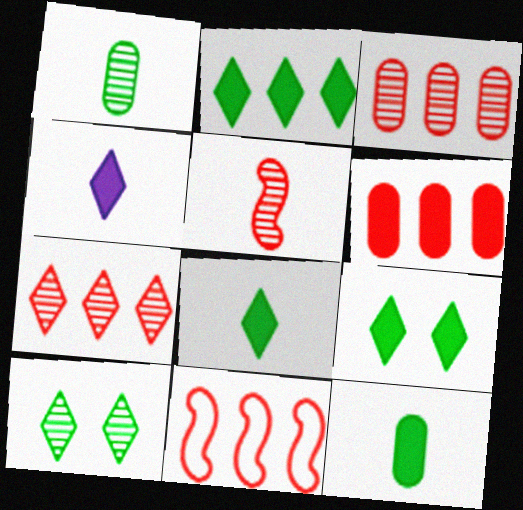[[2, 8, 9], 
[6, 7, 11]]